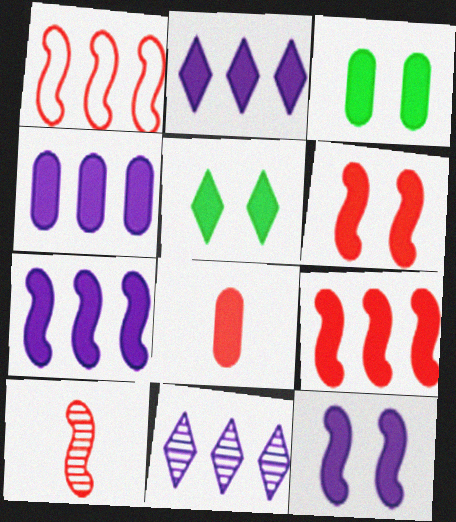[[1, 6, 10], 
[2, 4, 7], 
[3, 4, 8], 
[5, 7, 8]]